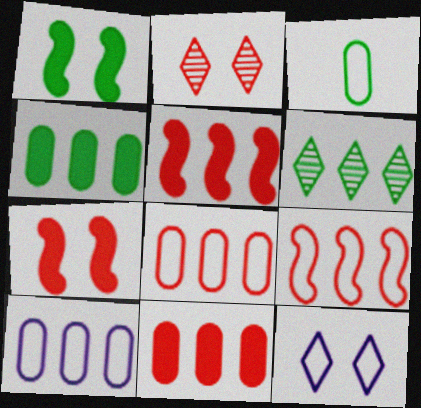[[1, 3, 6], 
[3, 9, 12], 
[5, 6, 10]]